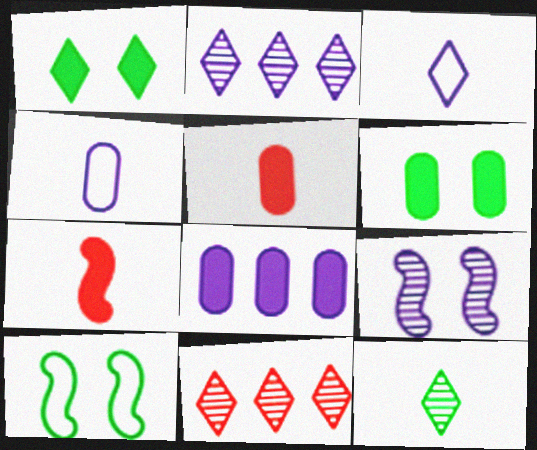[[1, 3, 11], 
[1, 7, 8], 
[2, 5, 10], 
[3, 8, 9], 
[4, 7, 12], 
[5, 6, 8]]